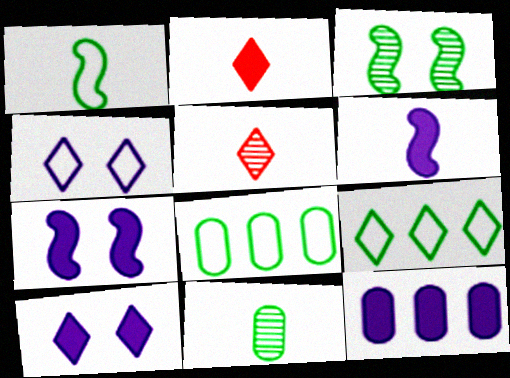[[5, 7, 8], 
[5, 9, 10], 
[6, 10, 12]]